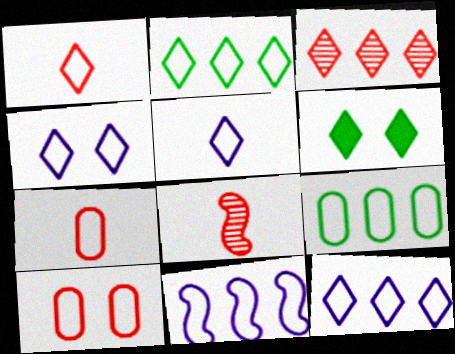[[1, 2, 4], 
[3, 5, 6], 
[4, 5, 12]]